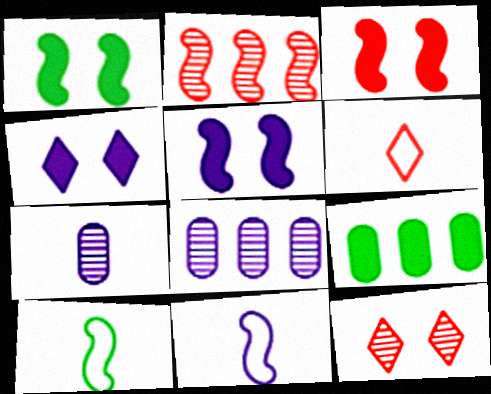[[1, 2, 11], 
[1, 3, 5], 
[1, 6, 8], 
[2, 5, 10], 
[4, 8, 11], 
[9, 11, 12]]